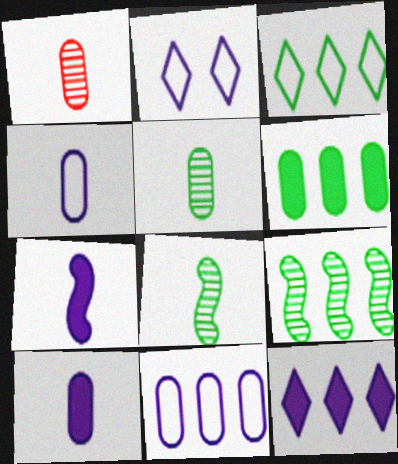[[3, 6, 9]]